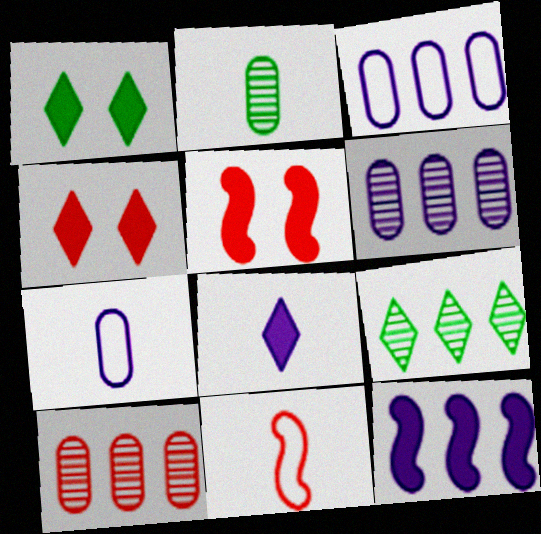[[1, 6, 11], 
[2, 8, 11], 
[4, 10, 11], 
[5, 7, 9]]